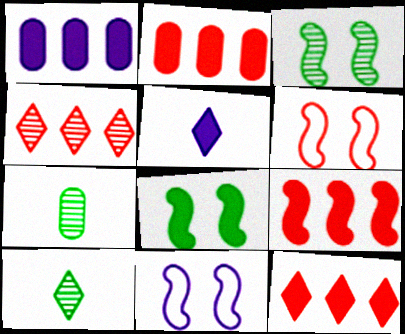[[1, 6, 10], 
[2, 5, 8], 
[2, 9, 12], 
[2, 10, 11], 
[7, 11, 12]]